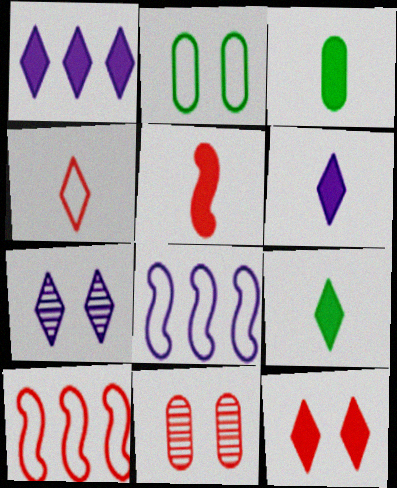[[1, 9, 12], 
[2, 4, 8], 
[3, 5, 6], 
[3, 7, 10], 
[8, 9, 11]]